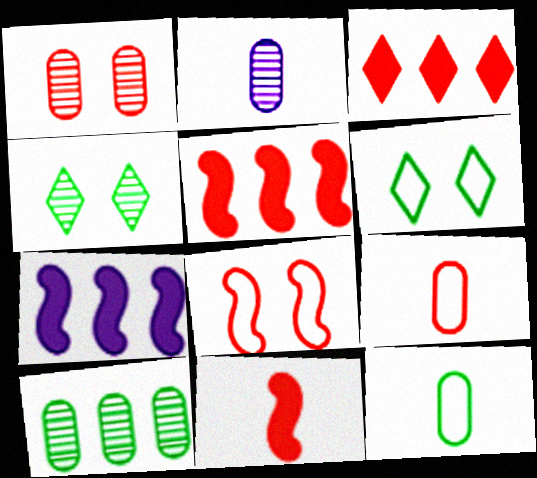[[1, 2, 10], 
[2, 5, 6], 
[4, 7, 9]]